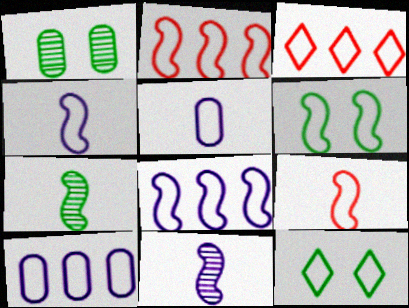[[2, 4, 6], 
[2, 5, 12], 
[3, 5, 6], 
[6, 8, 9], 
[9, 10, 12]]